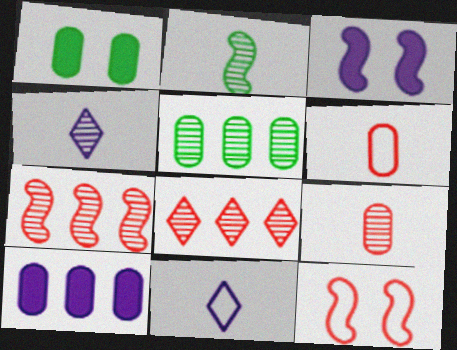[[1, 7, 11], 
[2, 4, 9]]